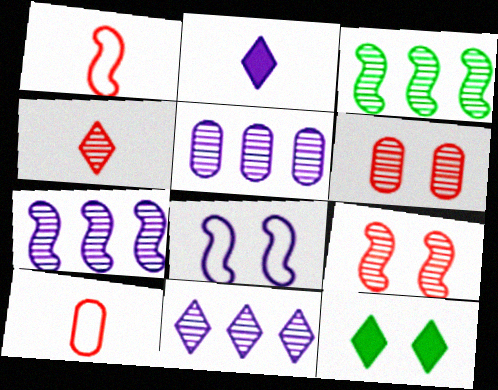[[1, 5, 12], 
[2, 5, 8], 
[5, 7, 11], 
[6, 8, 12], 
[7, 10, 12]]